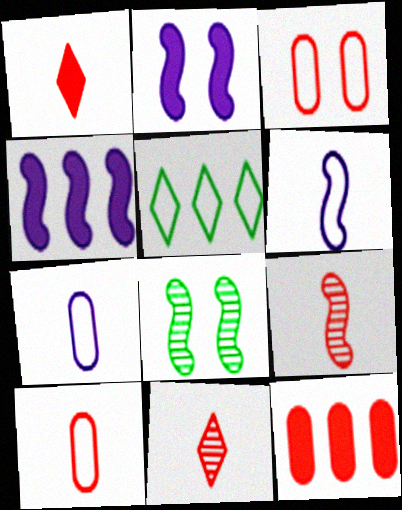[[1, 9, 10], 
[3, 5, 6]]